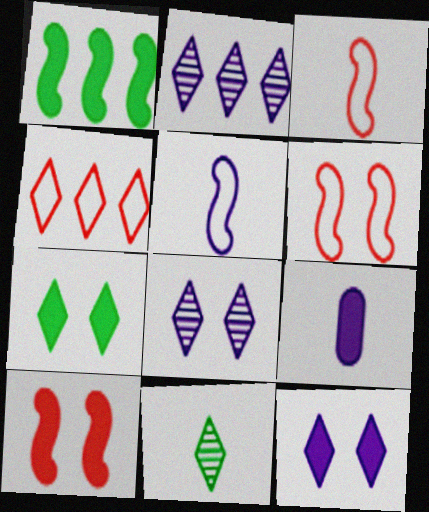[[3, 9, 11], 
[4, 11, 12]]